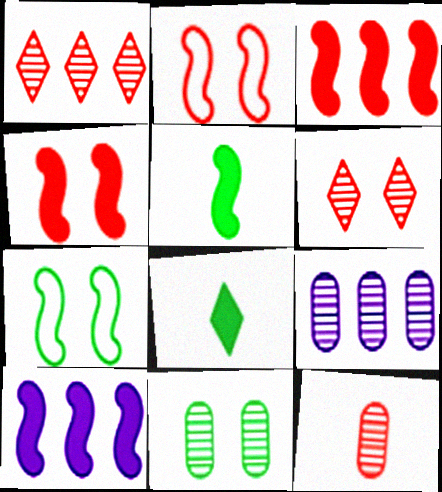[[2, 8, 9], 
[4, 5, 10], 
[9, 11, 12]]